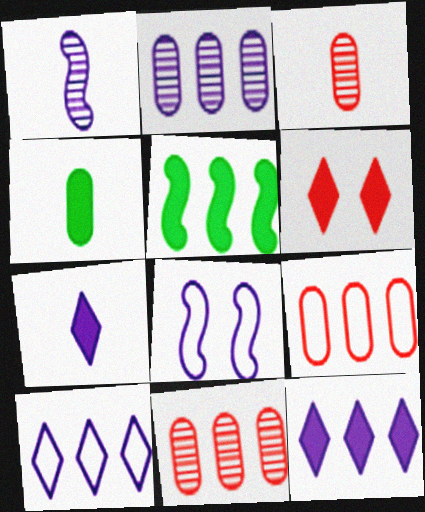[[2, 7, 8], 
[5, 10, 11]]